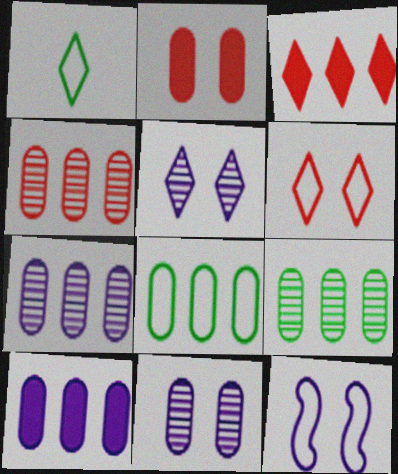[[1, 3, 5], 
[4, 7, 9], 
[4, 8, 10]]